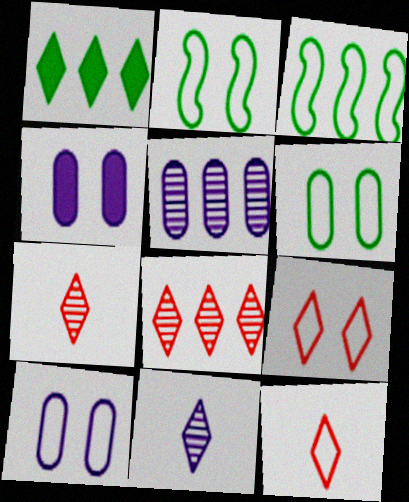[[1, 9, 11], 
[2, 9, 10], 
[3, 4, 7], 
[3, 10, 12]]